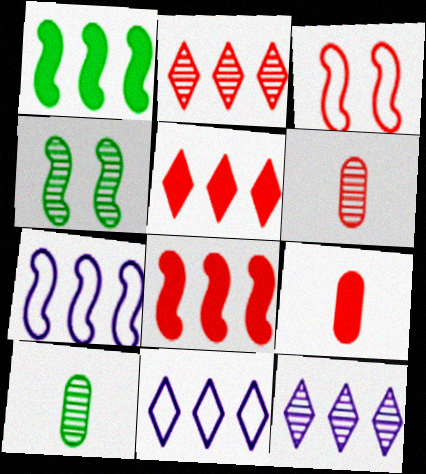[[2, 3, 9], 
[3, 5, 6], 
[4, 6, 12], 
[4, 9, 11]]